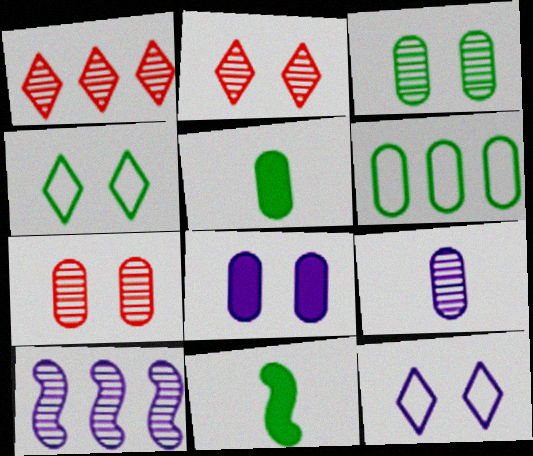[[3, 5, 6]]